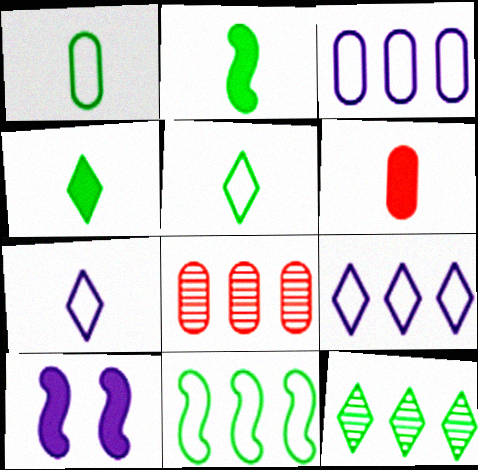[[5, 8, 10]]